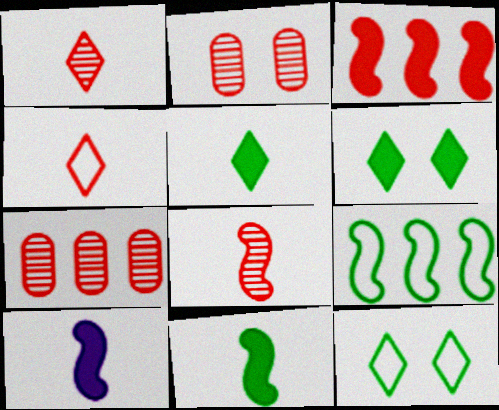[[2, 3, 4], 
[7, 10, 12]]